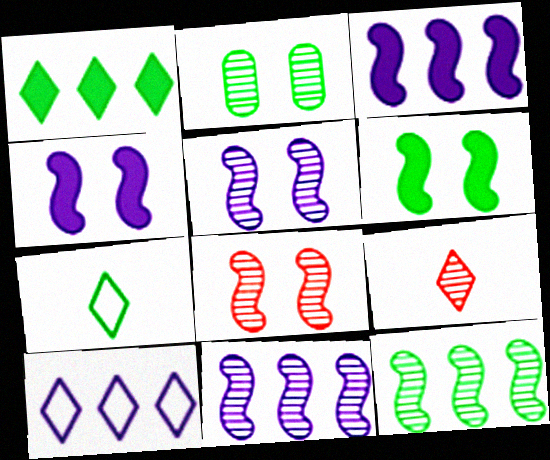[[2, 9, 11]]